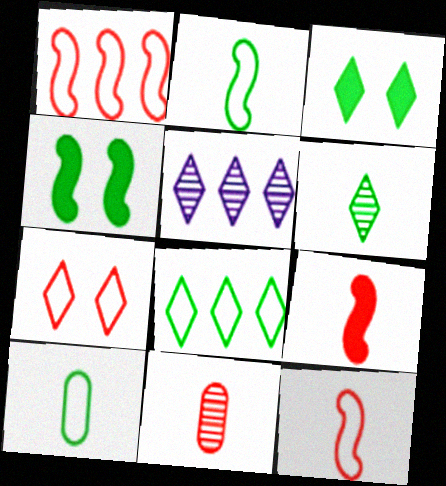[[3, 6, 8]]